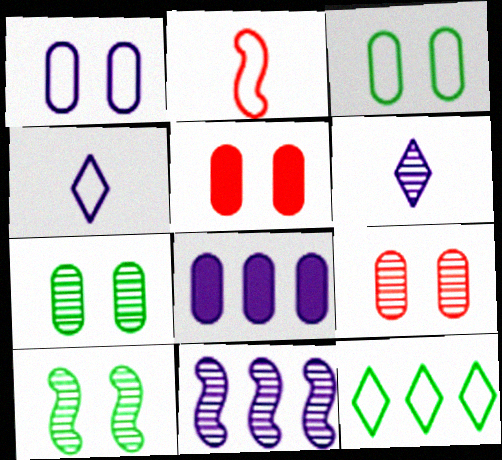[[1, 2, 12], 
[1, 5, 7]]